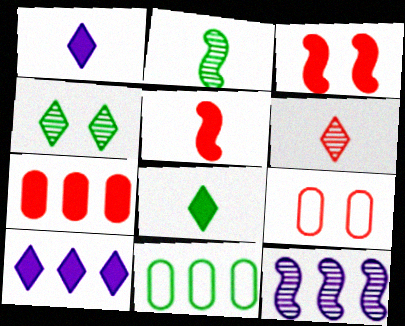[[2, 9, 10], 
[8, 9, 12]]